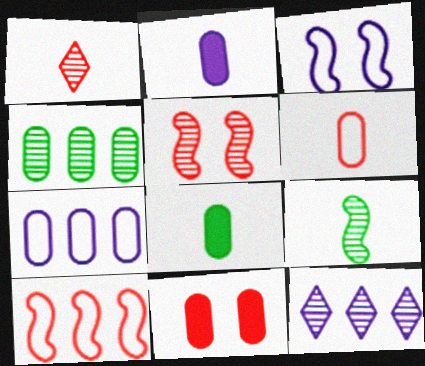[[1, 10, 11], 
[2, 3, 12]]